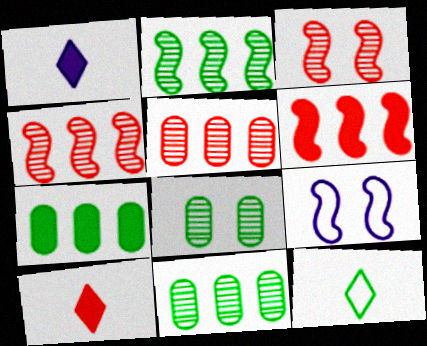[[9, 10, 11]]